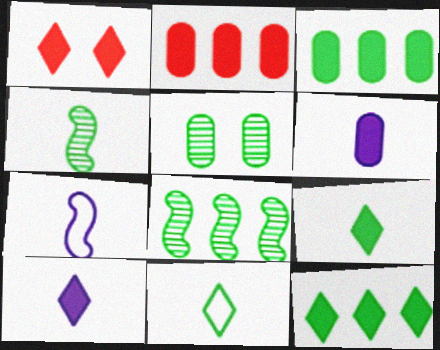[[1, 10, 12]]